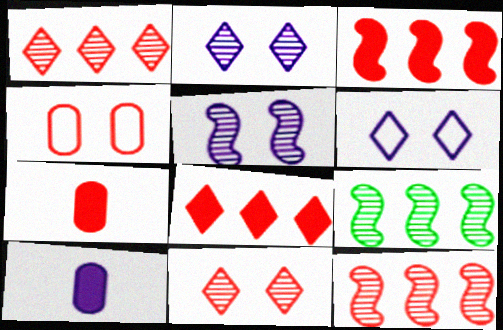[[6, 7, 9]]